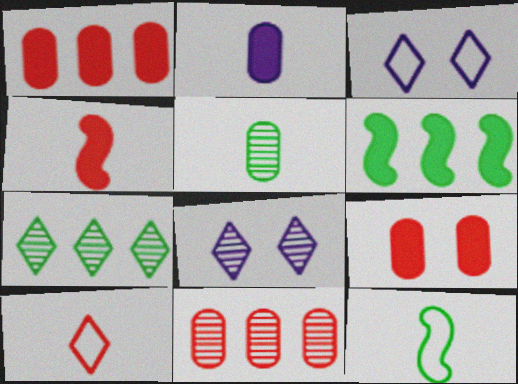[[1, 8, 12]]